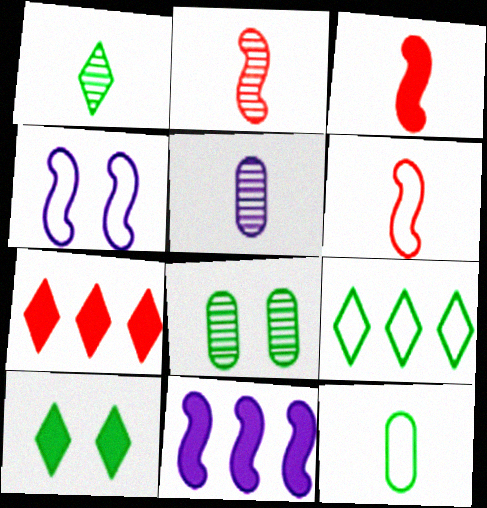[[1, 2, 5], 
[1, 9, 10], 
[2, 3, 6]]